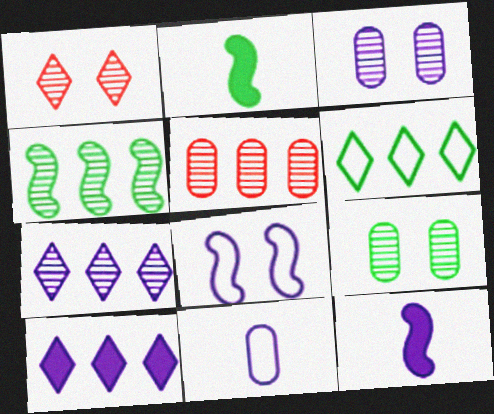[[2, 6, 9], 
[4, 5, 7]]